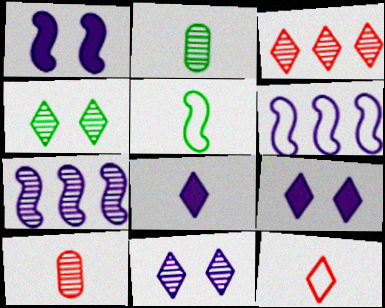[[4, 7, 10], 
[5, 8, 10]]